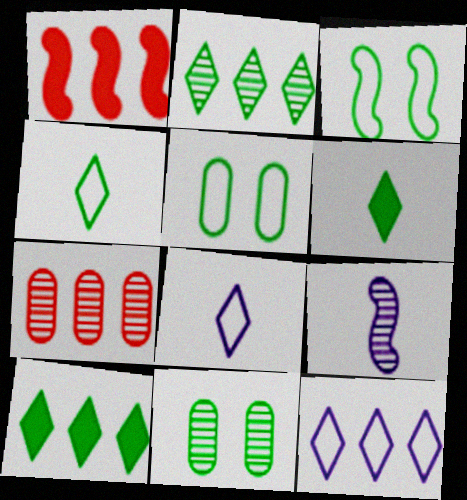[[1, 3, 9], 
[1, 8, 11]]